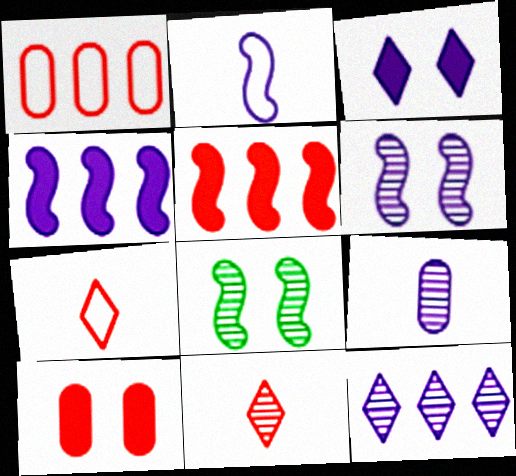[[2, 4, 6], 
[2, 5, 8], 
[6, 9, 12]]